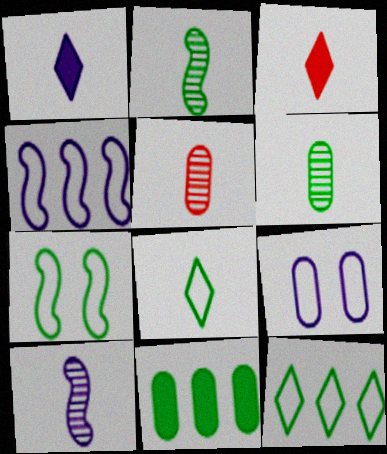[[5, 9, 11]]